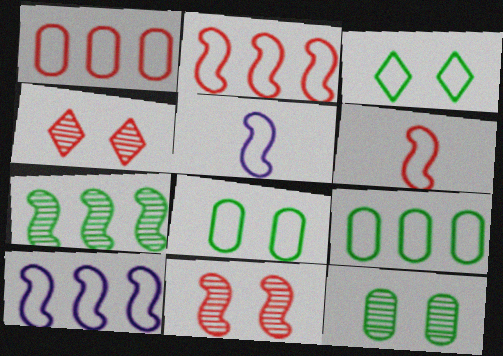[[1, 3, 5]]